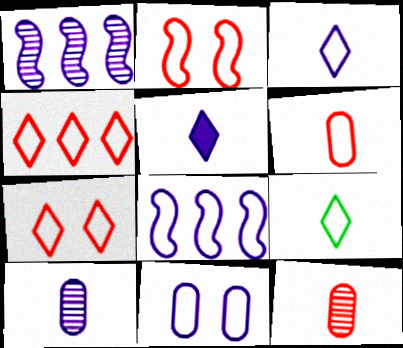[[1, 5, 11], 
[2, 4, 6], 
[3, 8, 11]]